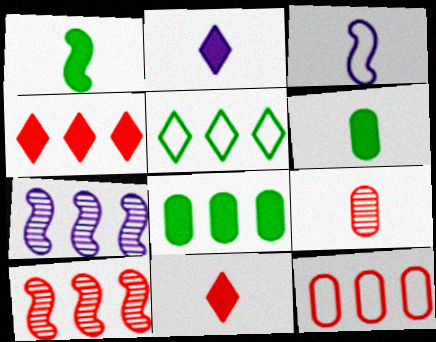[[4, 10, 12]]